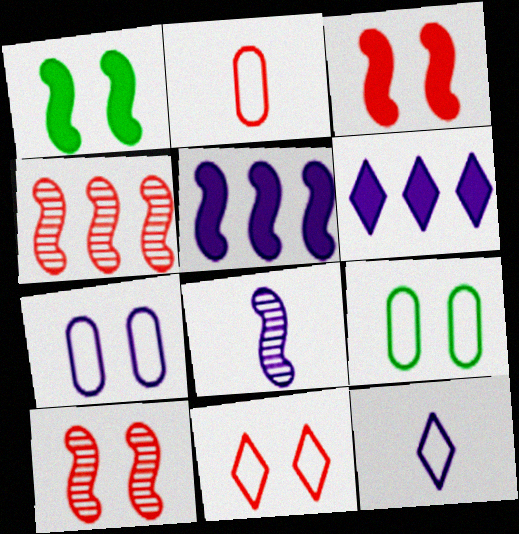[[6, 7, 8]]